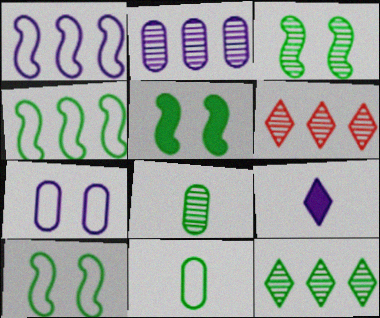[[3, 5, 10], 
[3, 8, 12], 
[5, 11, 12]]